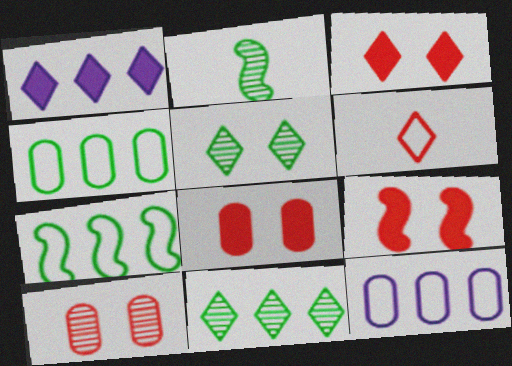[[1, 5, 6], 
[2, 3, 12], 
[3, 8, 9]]